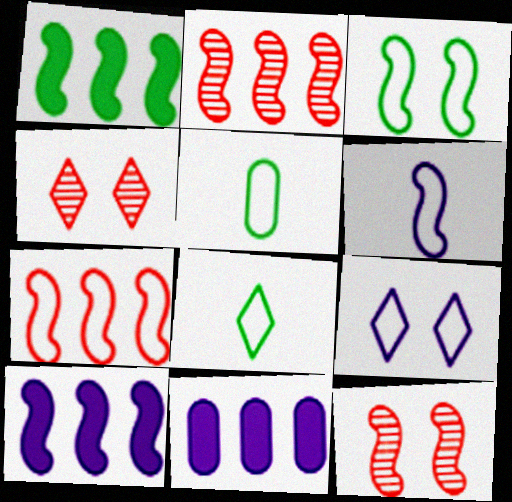[[1, 6, 12], 
[3, 6, 7], 
[4, 5, 10], 
[5, 7, 9], 
[8, 11, 12]]